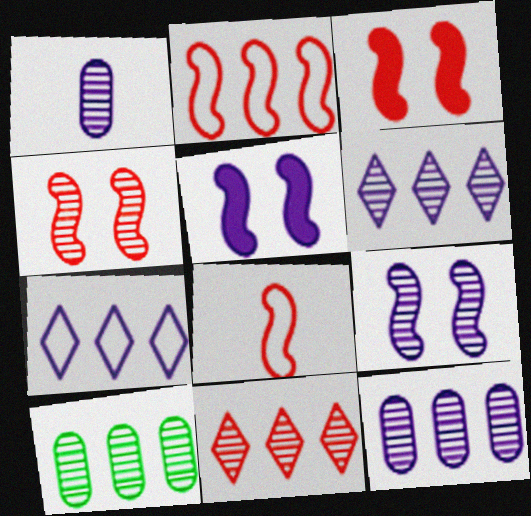[[1, 5, 7], 
[1, 6, 9]]